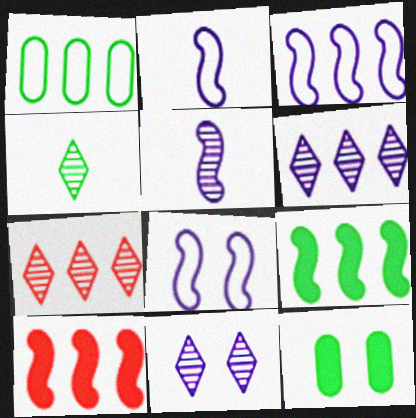[[1, 6, 10], 
[2, 3, 8], 
[2, 7, 12], 
[4, 7, 11]]